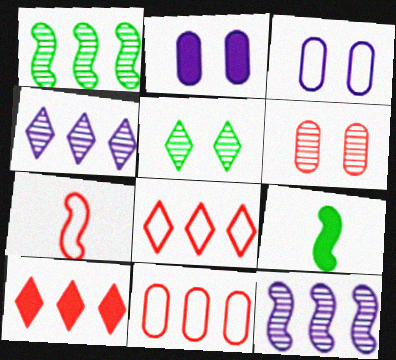[[2, 9, 10], 
[6, 7, 10]]